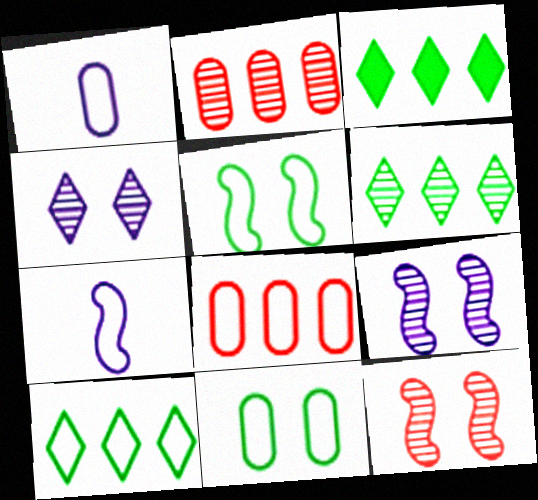[[1, 3, 12], 
[1, 8, 11], 
[3, 6, 10]]